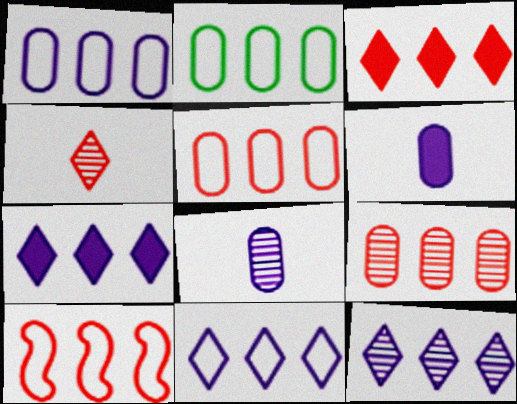[[1, 2, 5], 
[2, 10, 11], 
[3, 9, 10], 
[7, 11, 12]]